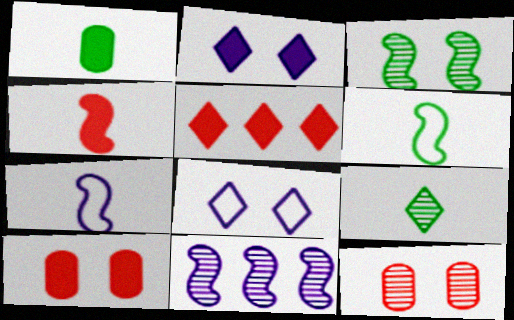[[1, 6, 9], 
[3, 8, 10], 
[4, 5, 10], 
[5, 8, 9], 
[9, 11, 12]]